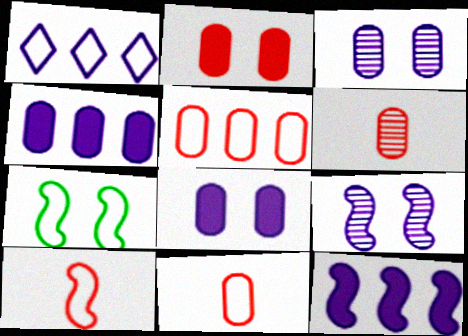[[1, 7, 11], 
[2, 5, 6]]